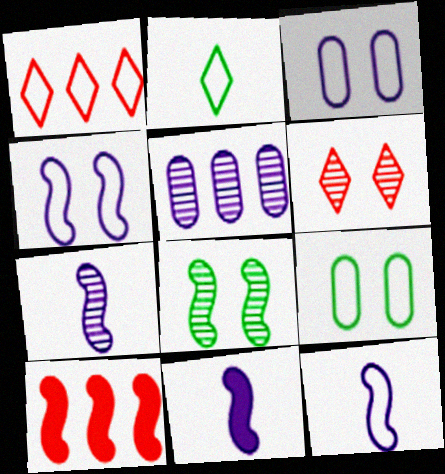[[1, 9, 12], 
[7, 11, 12], 
[8, 10, 12]]